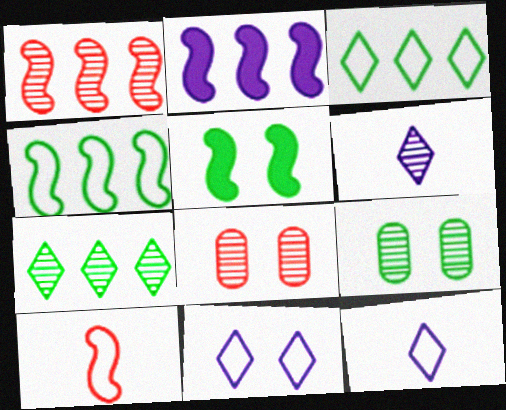[[1, 2, 4], 
[1, 6, 9], 
[5, 8, 11]]